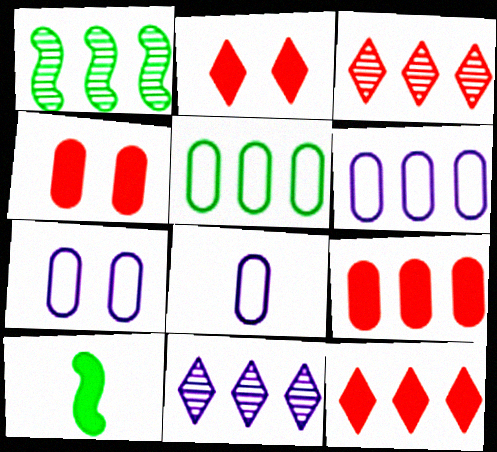[[1, 2, 8], 
[1, 6, 12], 
[3, 7, 10], 
[6, 7, 8]]